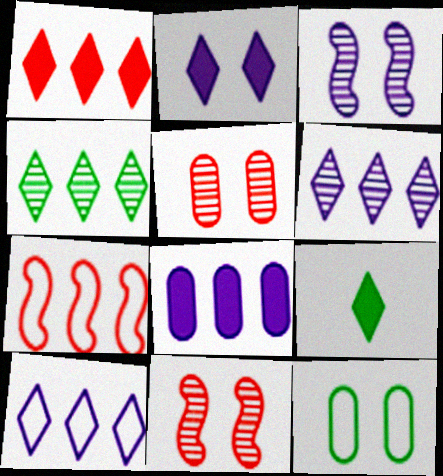[[1, 2, 9], 
[1, 4, 10], 
[2, 11, 12], 
[4, 7, 8]]